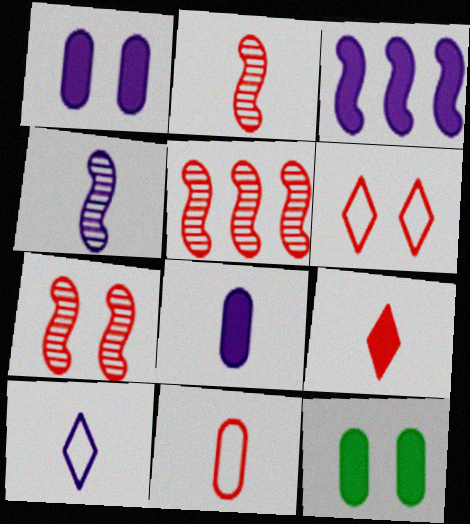[[2, 5, 7], 
[2, 9, 11], 
[3, 9, 12], 
[4, 8, 10], 
[5, 10, 12]]